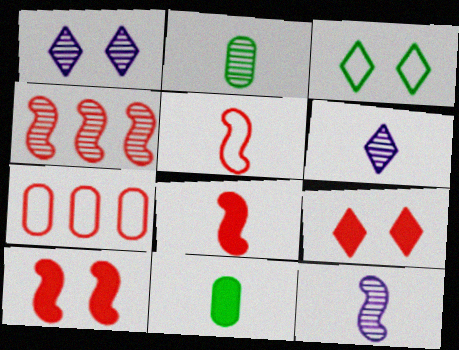[[1, 2, 4], 
[1, 3, 9], 
[4, 5, 10], 
[5, 6, 11]]